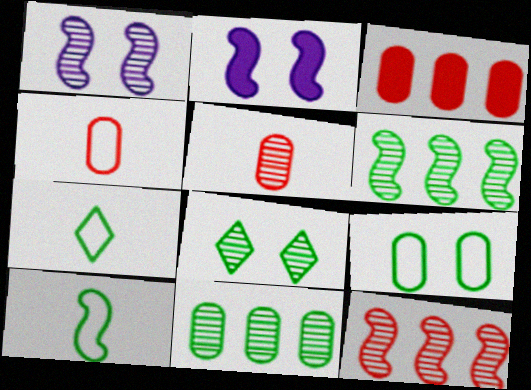[[1, 3, 7], 
[2, 10, 12]]